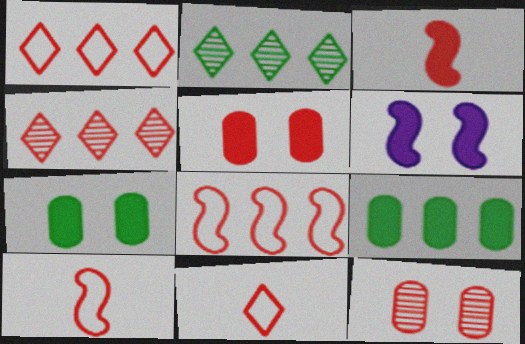[[1, 3, 12], 
[4, 5, 10]]